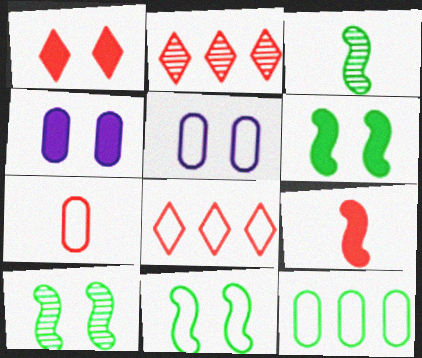[[1, 4, 6], 
[1, 5, 10], 
[3, 4, 8], 
[5, 7, 12], 
[6, 10, 11]]